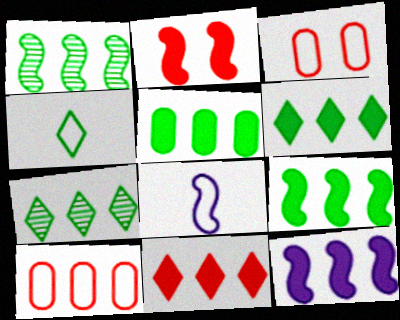[[1, 2, 8], 
[5, 6, 9], 
[5, 11, 12], 
[7, 10, 12]]